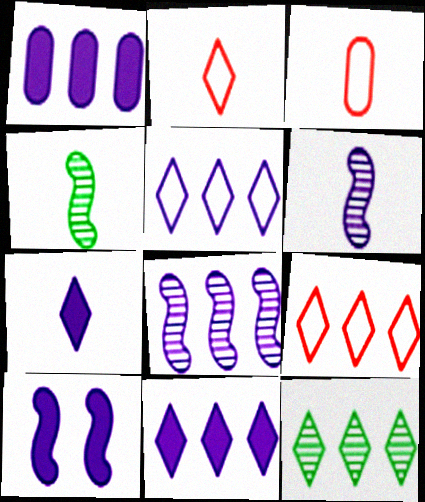[[1, 5, 8], 
[1, 7, 10], 
[3, 4, 7], 
[3, 10, 12], 
[9, 11, 12]]